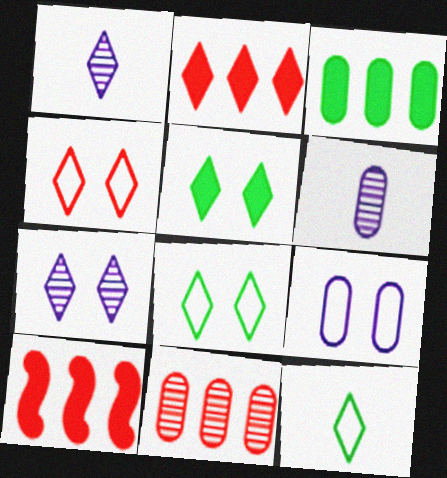[[1, 2, 8], 
[2, 7, 12], 
[4, 5, 7], 
[6, 8, 10]]